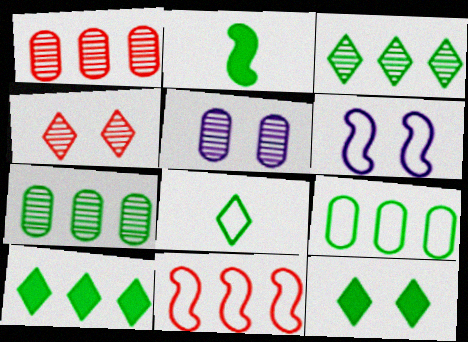[[3, 8, 12]]